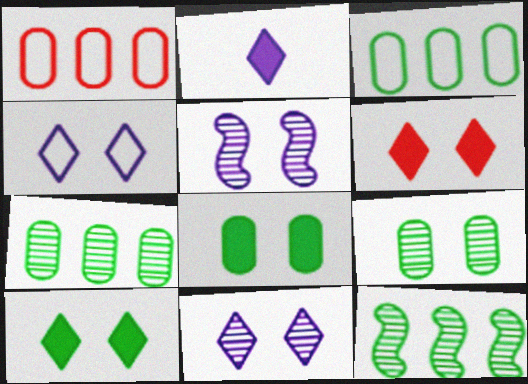[]